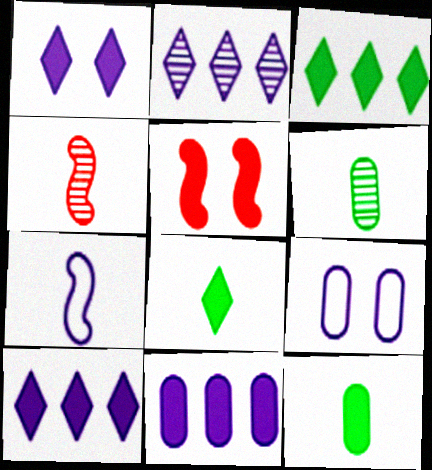[[3, 4, 9], 
[5, 8, 11], 
[5, 10, 12]]